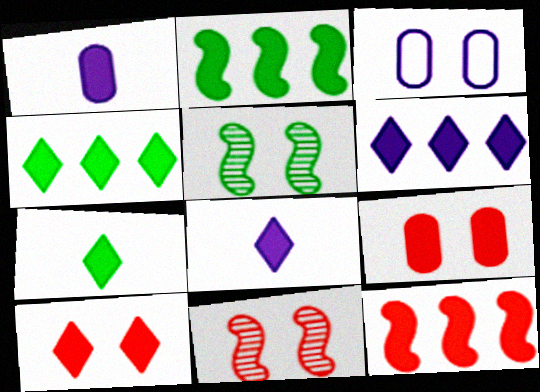[[1, 2, 10], 
[2, 8, 9], 
[3, 5, 10], 
[4, 8, 10], 
[6, 7, 10]]